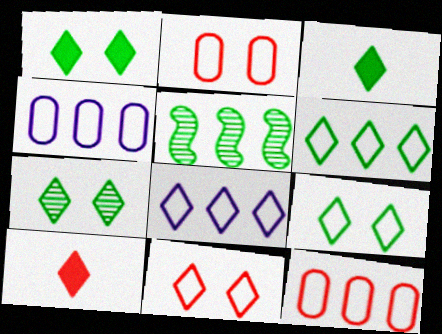[[1, 7, 9], 
[3, 6, 7], 
[7, 8, 10]]